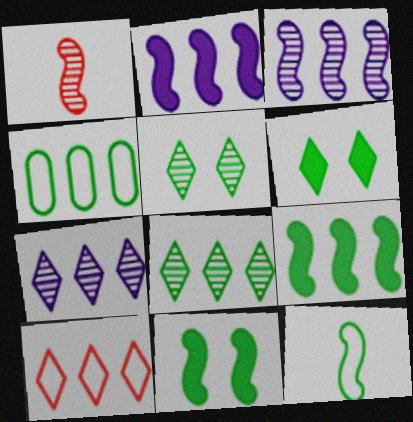[[4, 8, 9]]